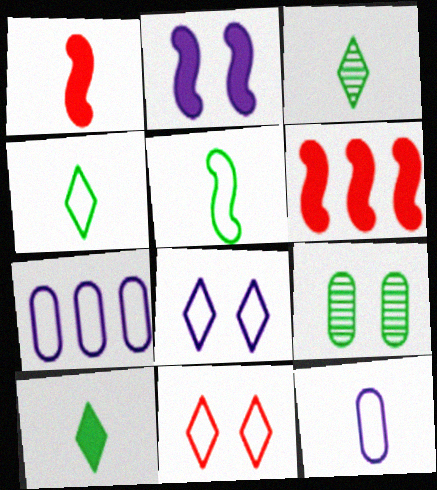[[1, 3, 12], 
[2, 9, 11], 
[3, 4, 10], 
[5, 7, 11]]